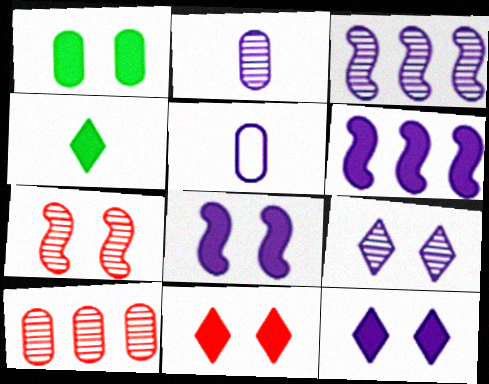[[1, 5, 10], 
[1, 8, 11], 
[2, 3, 9], 
[3, 5, 12], 
[5, 6, 9]]